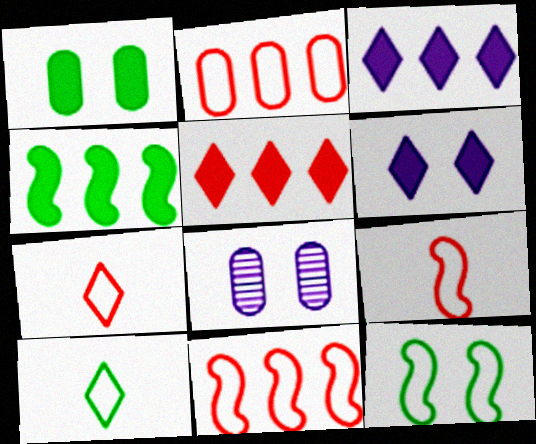[[4, 7, 8]]